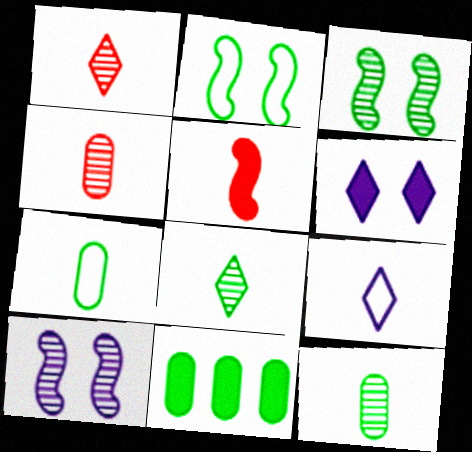[[2, 8, 11], 
[5, 6, 11], 
[5, 9, 12]]